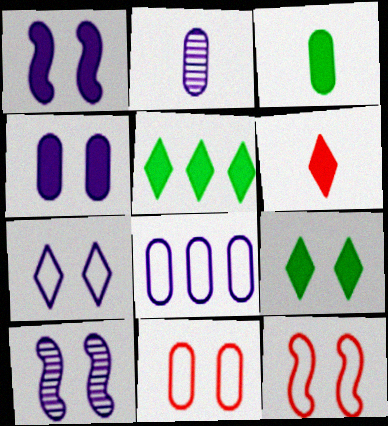[[2, 4, 8], 
[2, 5, 12], 
[4, 7, 10], 
[9, 10, 11]]